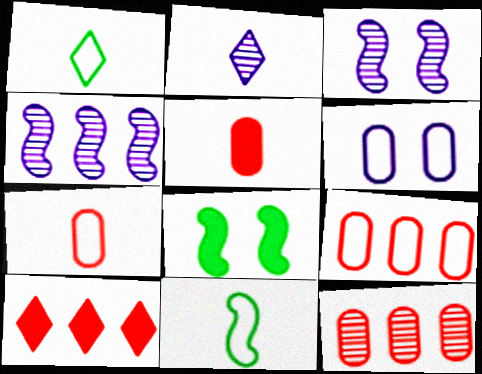[[2, 5, 11], 
[2, 8, 9]]